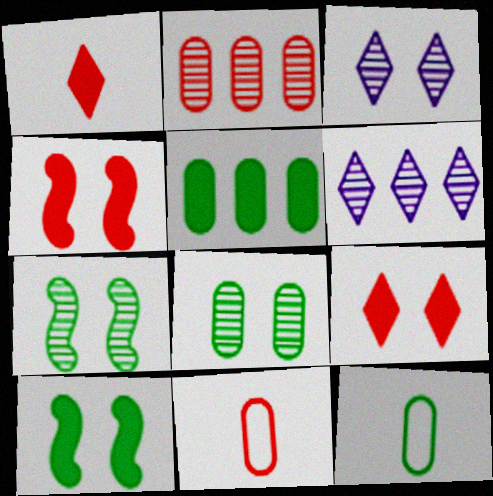[[4, 6, 12], 
[5, 8, 12], 
[6, 10, 11]]